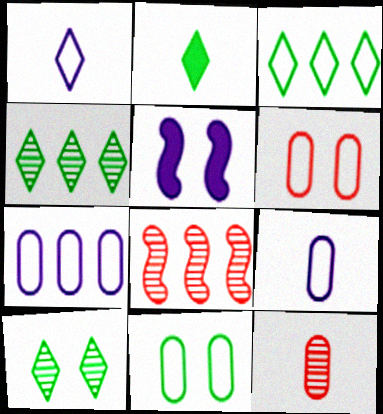[[2, 3, 10], 
[3, 5, 12], 
[5, 6, 10]]